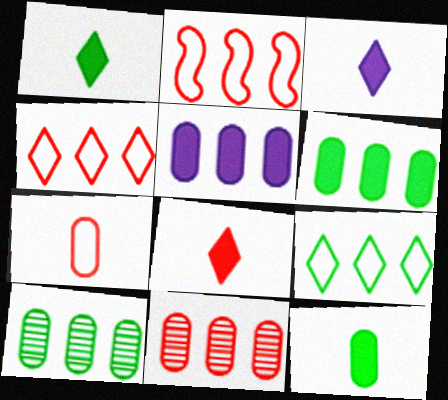[[1, 3, 8]]